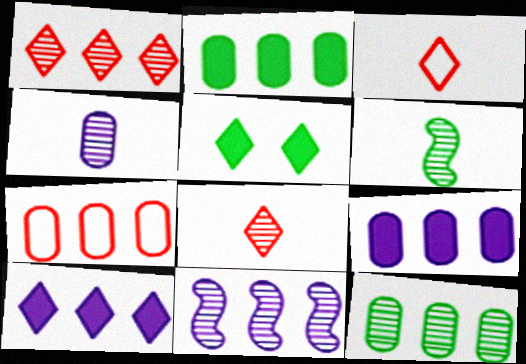[[1, 11, 12], 
[4, 6, 8], 
[7, 9, 12]]